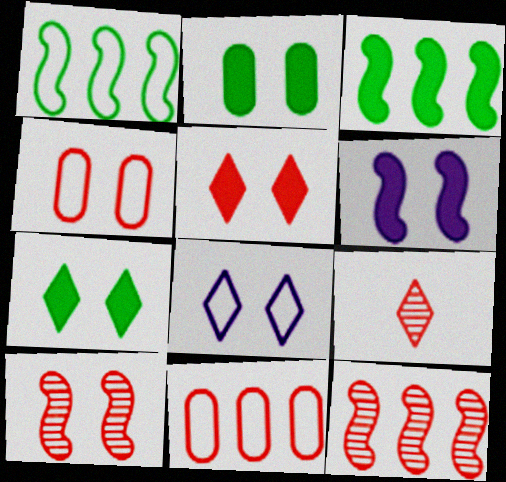[[2, 5, 6], 
[2, 8, 10], 
[4, 5, 10]]